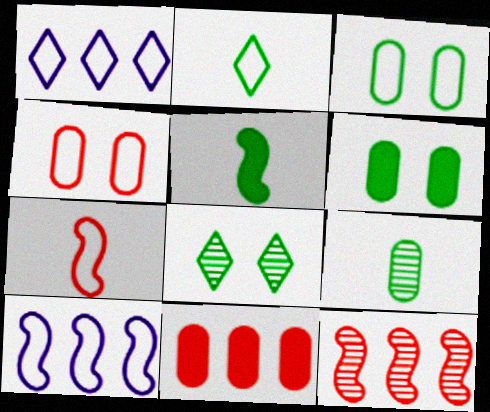[[1, 3, 7], 
[2, 4, 10], 
[2, 5, 9]]